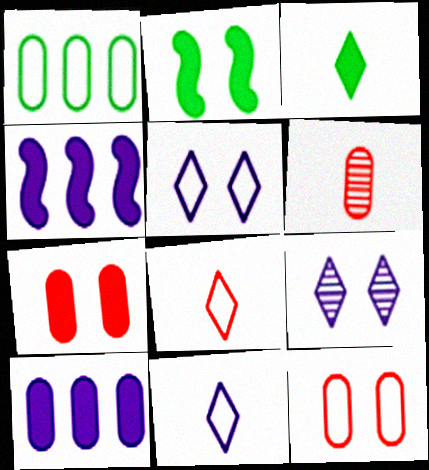[[2, 9, 12], 
[3, 4, 7]]